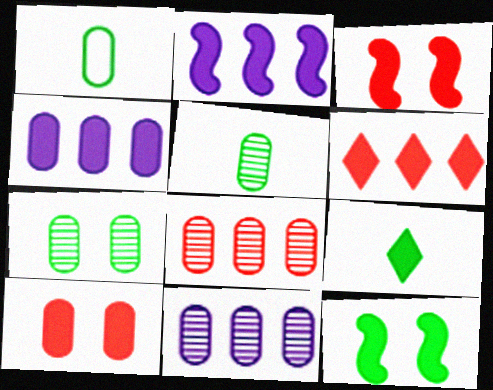[[1, 10, 11], 
[2, 9, 10], 
[3, 4, 9]]